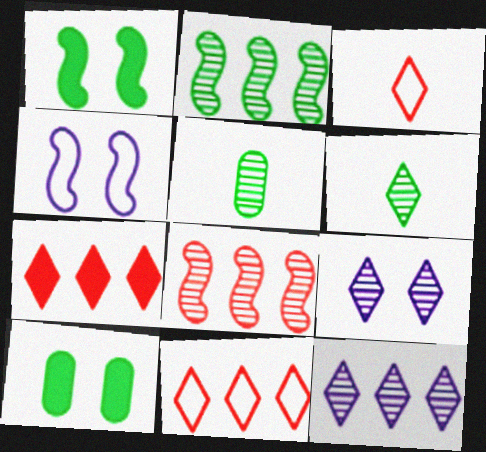[[4, 5, 7], 
[5, 8, 9]]